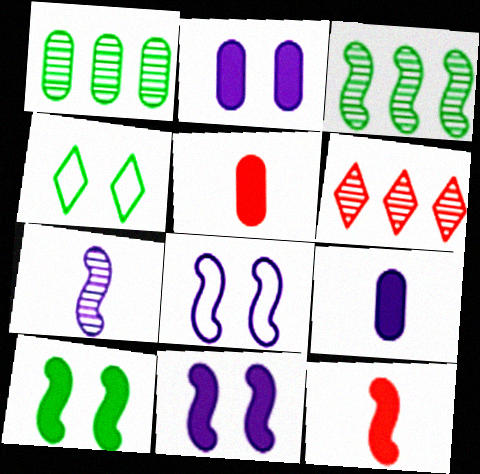[[3, 8, 12]]